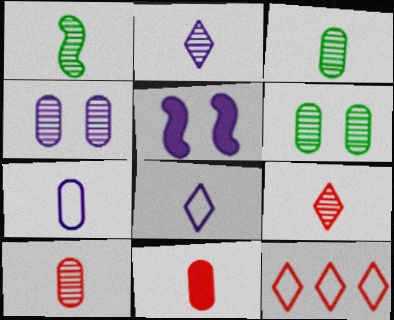[[1, 2, 10], 
[1, 8, 11], 
[3, 5, 12], 
[3, 7, 11]]